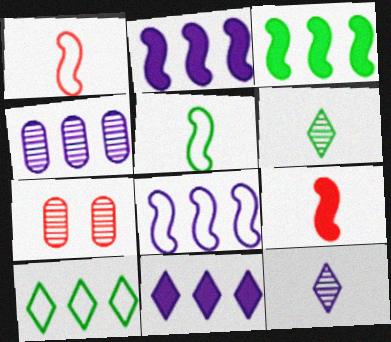[[4, 8, 11], 
[5, 7, 11]]